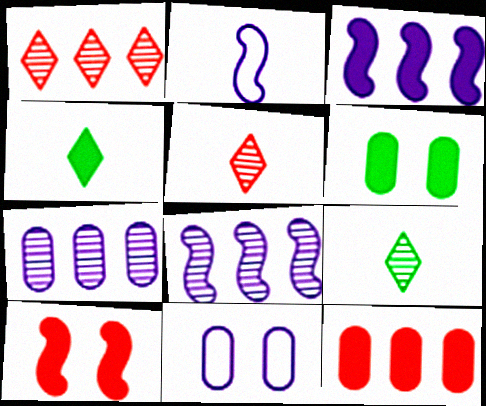[[1, 2, 6]]